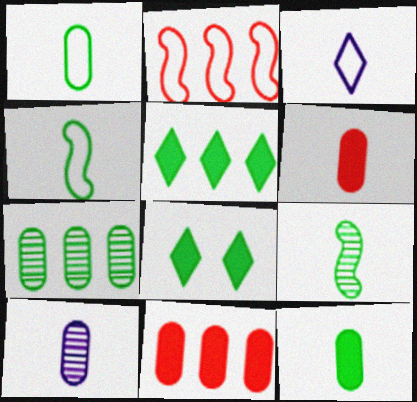[[1, 6, 10], 
[2, 8, 10], 
[3, 6, 9], 
[4, 7, 8]]